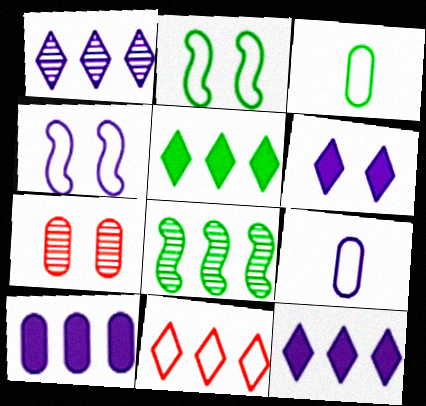[[1, 5, 11], 
[2, 6, 7], 
[2, 9, 11], 
[3, 4, 11], 
[3, 7, 10], 
[8, 10, 11]]